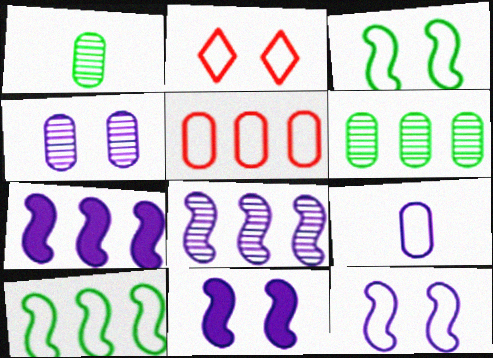[[1, 2, 7], 
[2, 9, 10]]